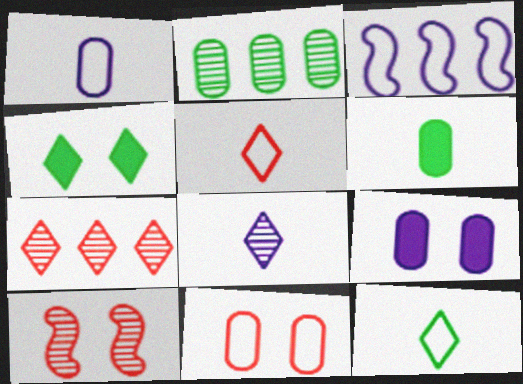[[2, 8, 10], 
[3, 8, 9], 
[3, 11, 12]]